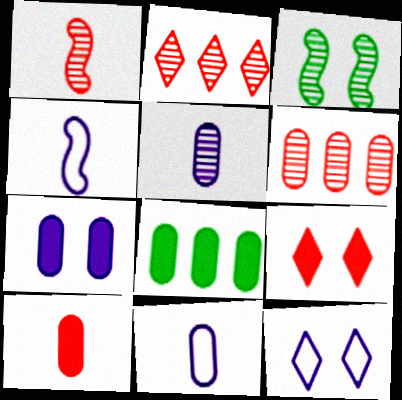[[1, 8, 12], 
[2, 3, 5], 
[7, 8, 10]]